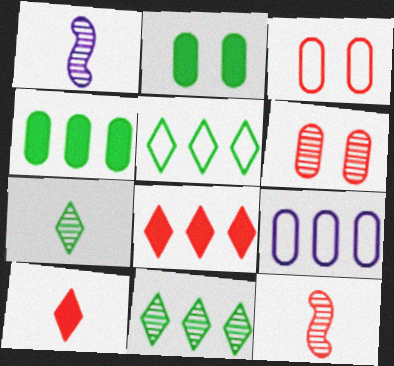[[1, 6, 11], 
[3, 8, 12]]